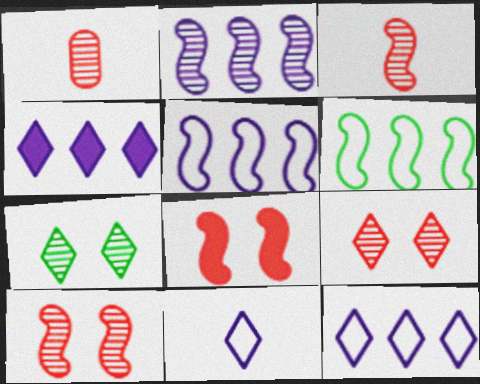[[1, 2, 7]]